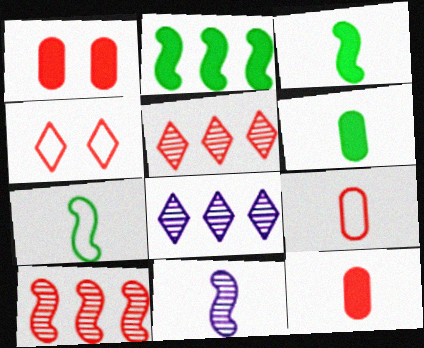[[1, 7, 8], 
[4, 10, 12]]